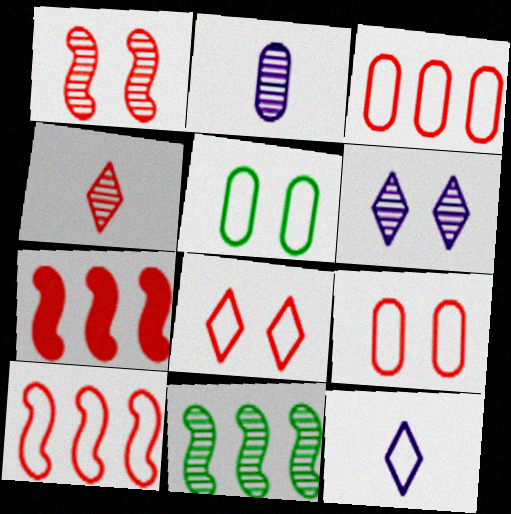[[4, 7, 9], 
[5, 10, 12]]